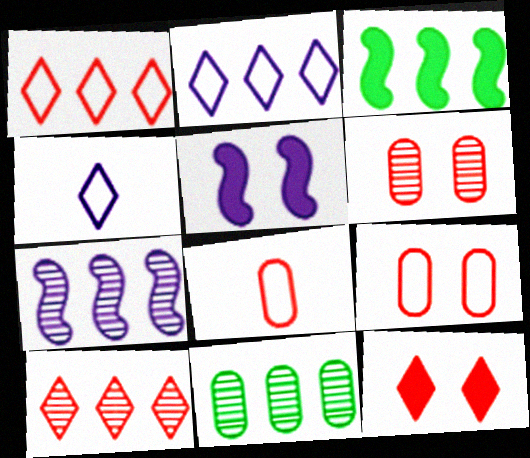[[3, 4, 6], 
[7, 10, 11]]